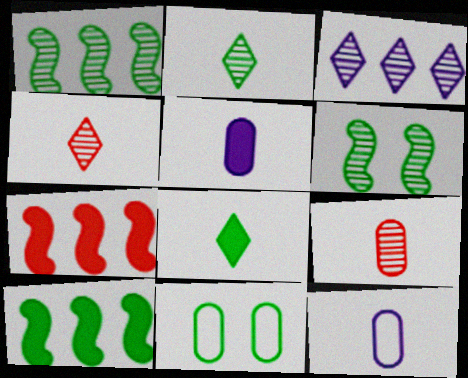[[1, 8, 11], 
[2, 10, 11], 
[3, 6, 9]]